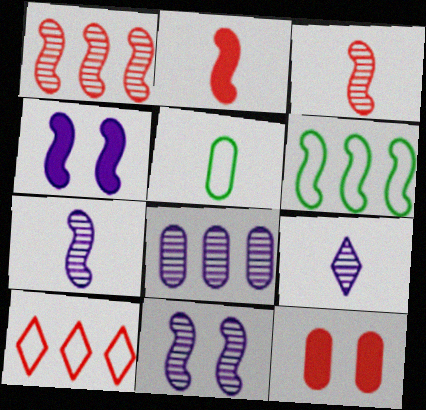[[2, 5, 9], 
[2, 6, 11], 
[3, 4, 6], 
[3, 10, 12], 
[5, 8, 12], 
[6, 9, 12], 
[8, 9, 11]]